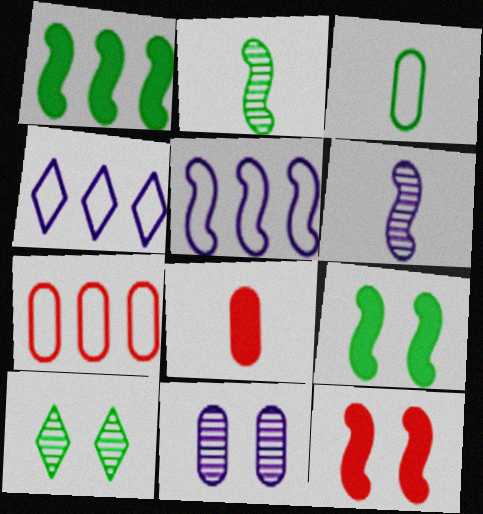[[1, 3, 10], 
[2, 5, 12], 
[5, 8, 10]]